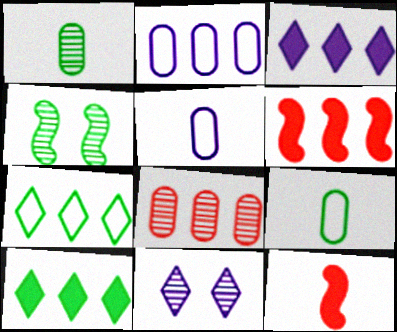[[4, 9, 10], 
[6, 9, 11]]